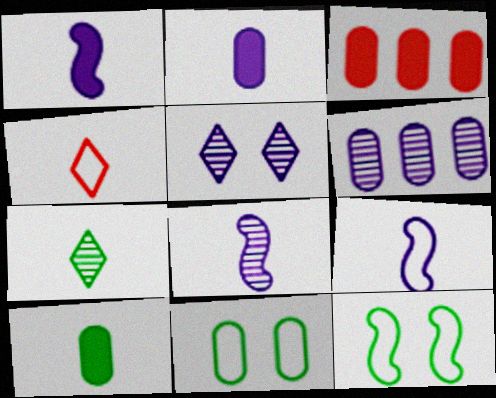[[1, 8, 9], 
[4, 8, 10], 
[5, 6, 8]]